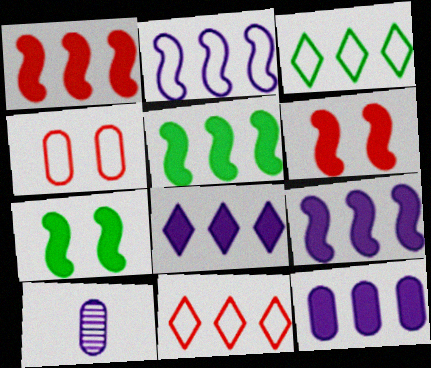[[1, 5, 9], 
[3, 6, 10], 
[7, 10, 11], 
[8, 9, 12]]